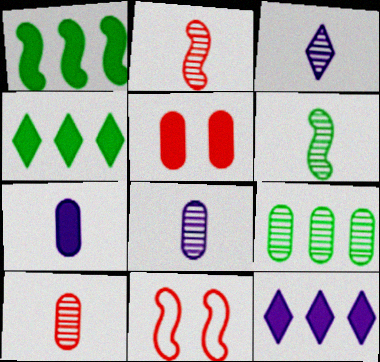[[3, 6, 10], 
[4, 8, 11]]